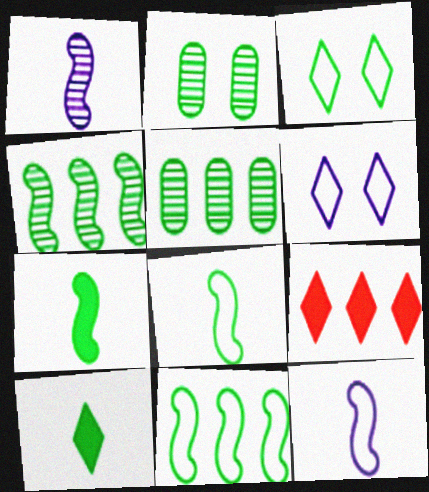[[2, 9, 12], 
[2, 10, 11], 
[3, 5, 7]]